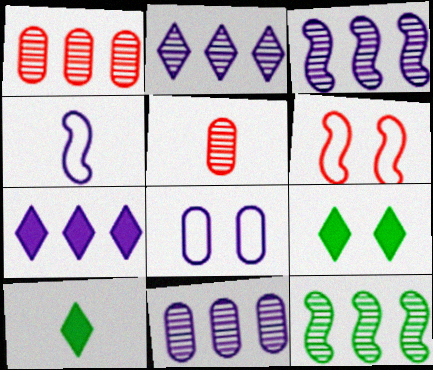[[1, 2, 12], 
[1, 4, 9], 
[2, 3, 11], 
[4, 5, 10], 
[6, 10, 11]]